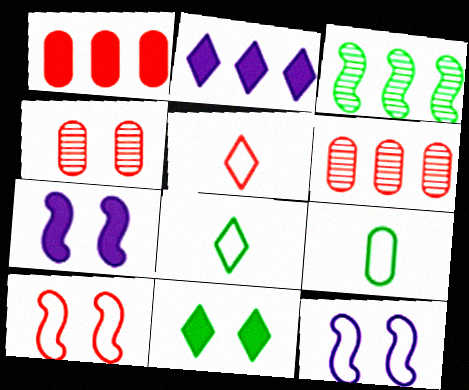[[3, 9, 11], 
[4, 11, 12], 
[6, 7, 8]]